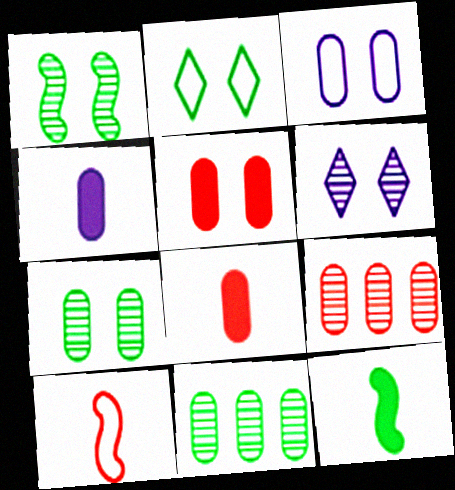[[2, 11, 12], 
[3, 5, 7], 
[3, 8, 11]]